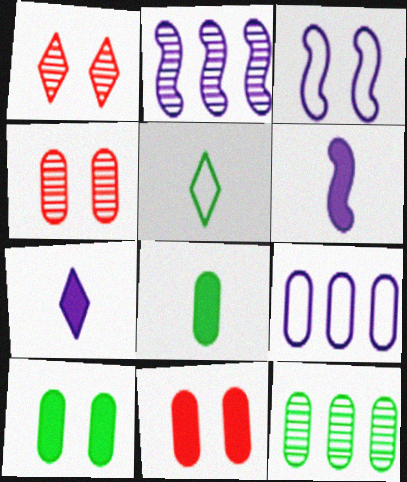[[1, 3, 10], 
[2, 3, 6], 
[2, 5, 11], 
[4, 8, 9]]